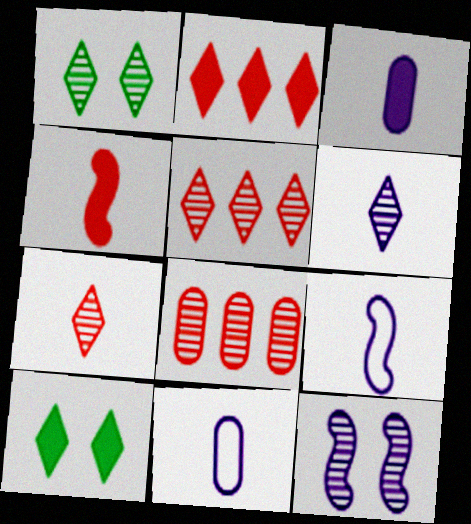[[1, 5, 6], 
[3, 6, 9], 
[8, 9, 10]]